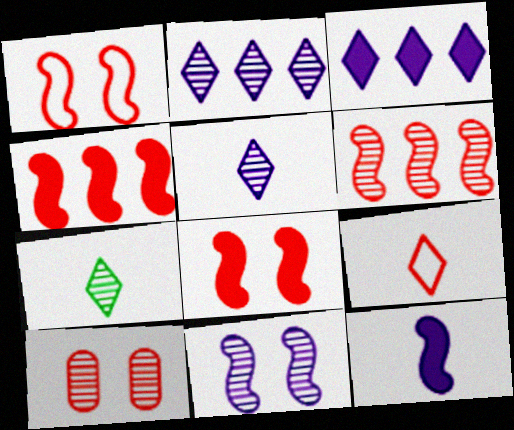[[4, 9, 10]]